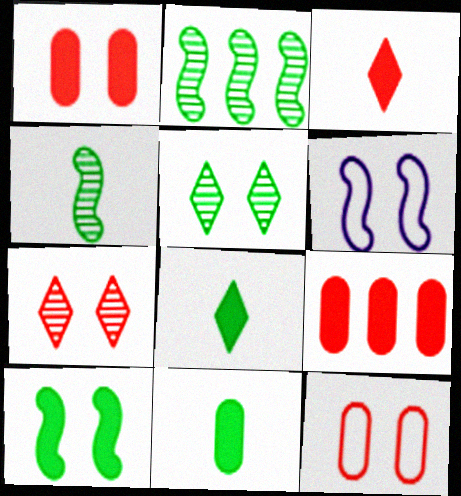[[1, 5, 6]]